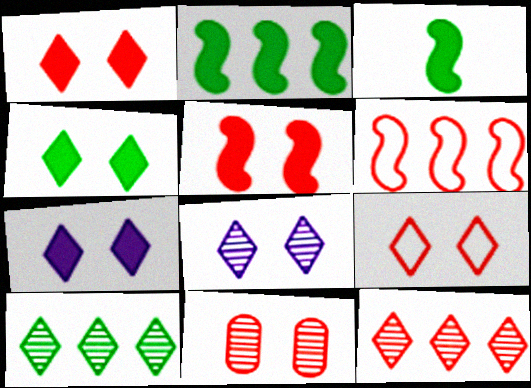[[1, 4, 7], 
[4, 8, 9], 
[5, 9, 11]]